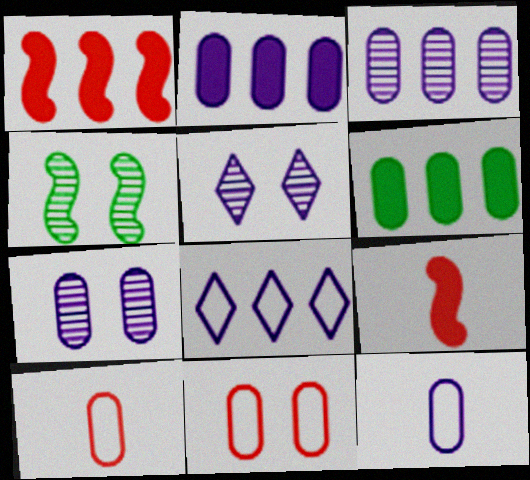[[2, 7, 12], 
[6, 7, 10]]